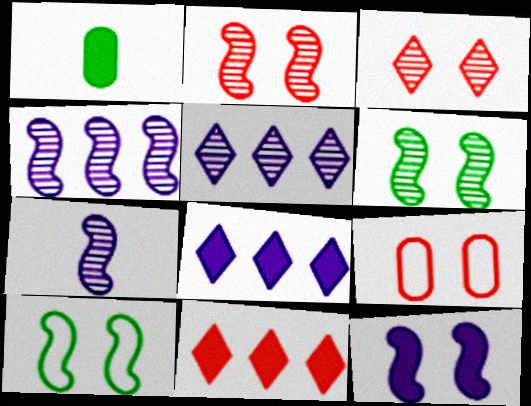[[1, 11, 12], 
[2, 10, 12]]